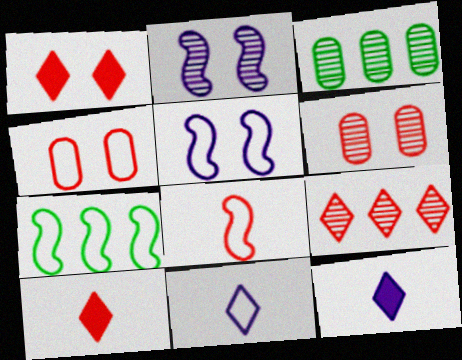[[3, 5, 10], 
[4, 7, 11], 
[5, 7, 8], 
[6, 7, 12]]